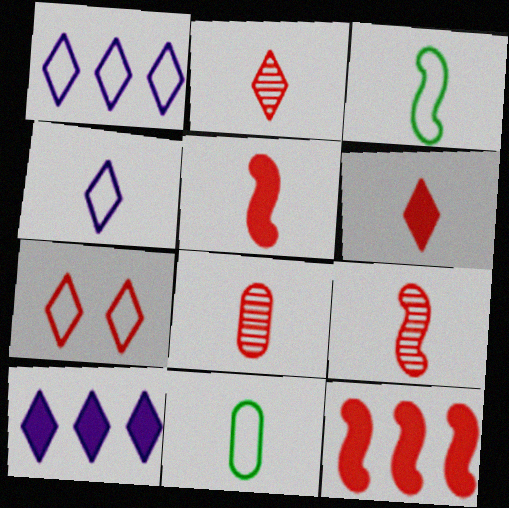[[2, 8, 9], 
[7, 8, 12]]